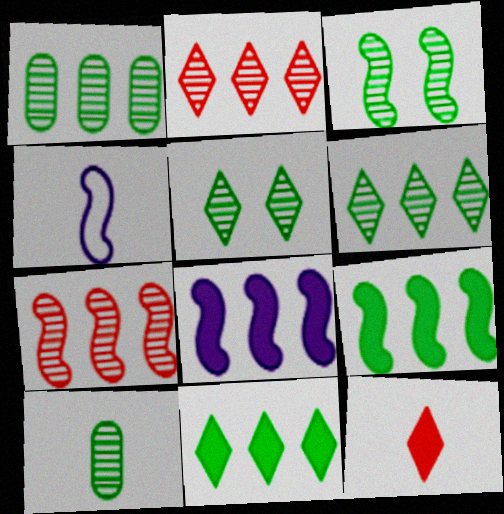[[3, 6, 10], 
[4, 10, 12]]